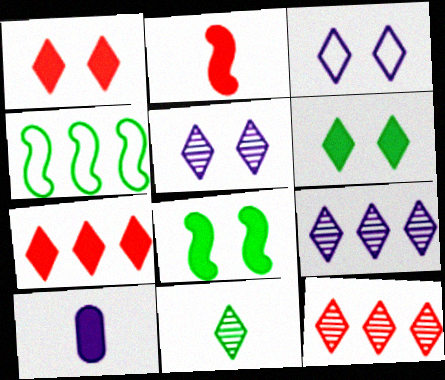[[3, 7, 11], 
[5, 11, 12], 
[7, 8, 10]]